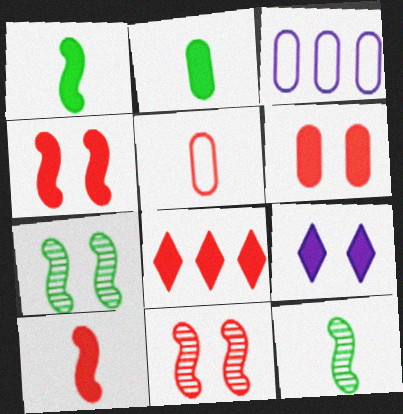[[5, 8, 11], 
[6, 8, 10]]